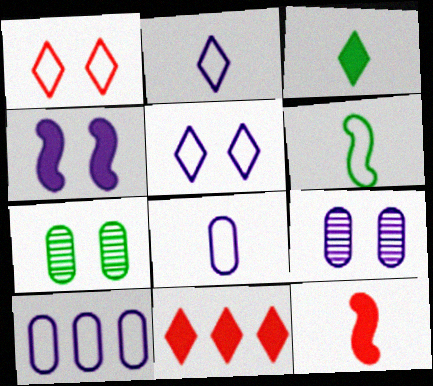[[1, 4, 7], 
[1, 6, 10], 
[4, 5, 9], 
[6, 9, 11]]